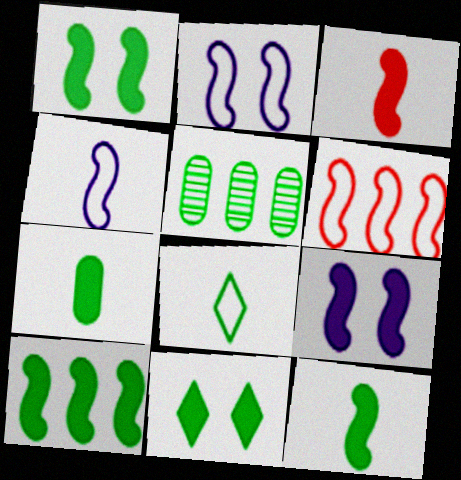[[1, 5, 8], 
[1, 10, 12], 
[3, 9, 10], 
[7, 10, 11]]